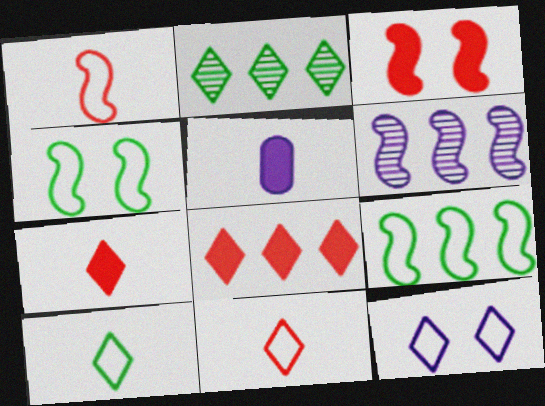[[2, 7, 12], 
[5, 6, 12]]